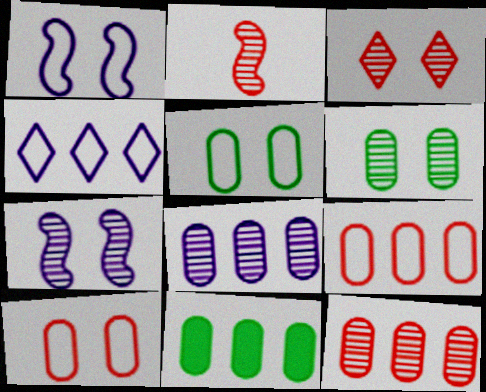[[2, 3, 12], 
[3, 6, 7], 
[8, 9, 11]]